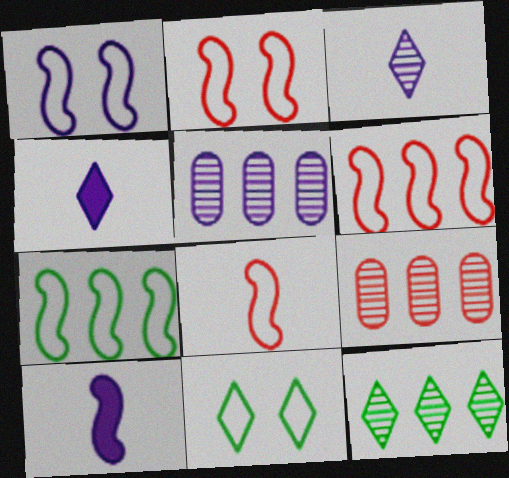[[1, 4, 5], 
[1, 7, 8], 
[2, 6, 8], 
[9, 10, 11]]